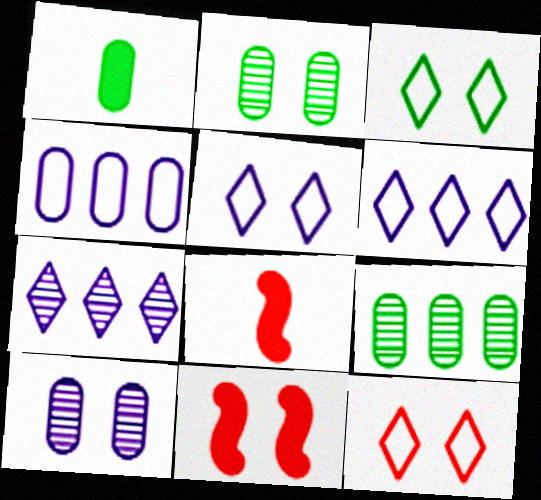[[2, 5, 11], 
[2, 6, 8], 
[3, 5, 12], 
[3, 10, 11], 
[5, 8, 9]]